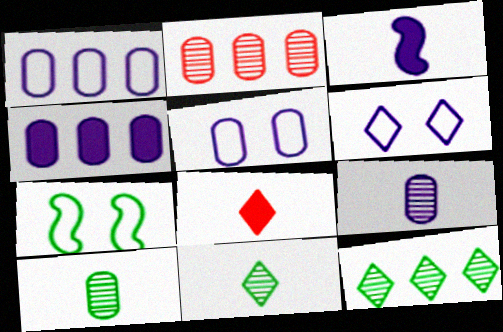[[4, 5, 9], 
[6, 8, 12]]